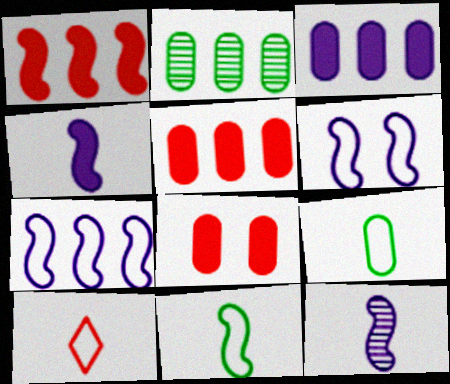[]